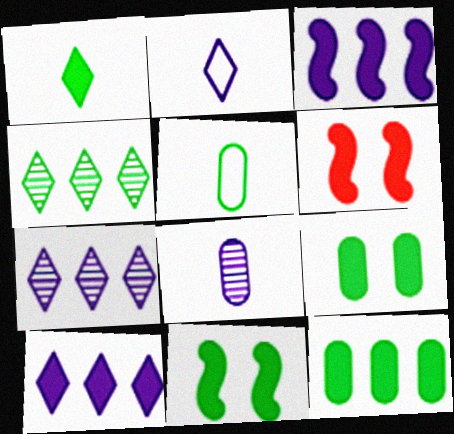[[1, 11, 12], 
[4, 5, 11], 
[5, 6, 7]]